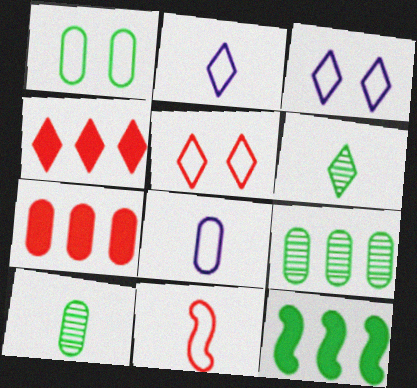[[1, 6, 12], 
[3, 4, 6]]